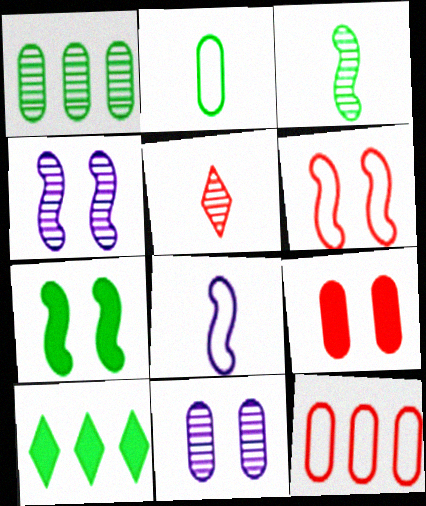[[1, 4, 5], 
[4, 6, 7]]